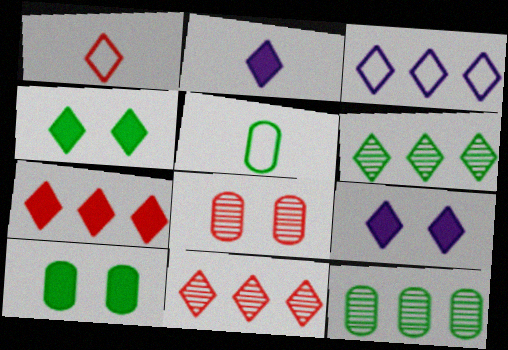[[1, 6, 9], 
[2, 4, 7], 
[3, 6, 7], 
[5, 10, 12]]